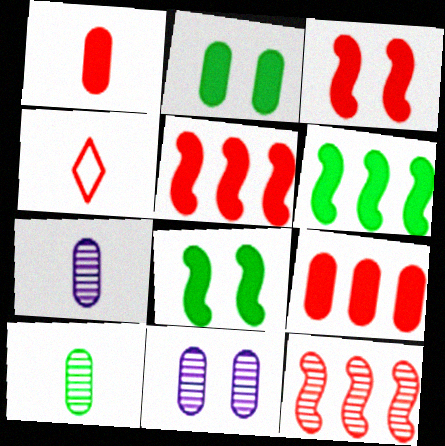[[4, 6, 11]]